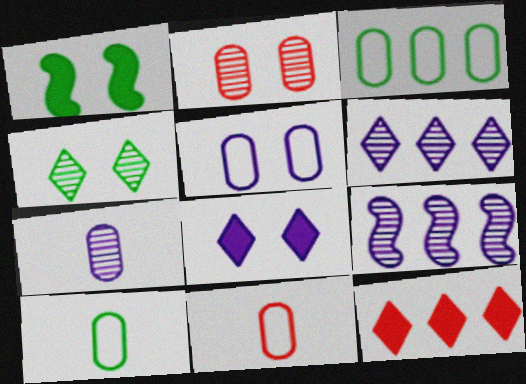[[1, 6, 11], 
[3, 5, 11], 
[3, 9, 12]]